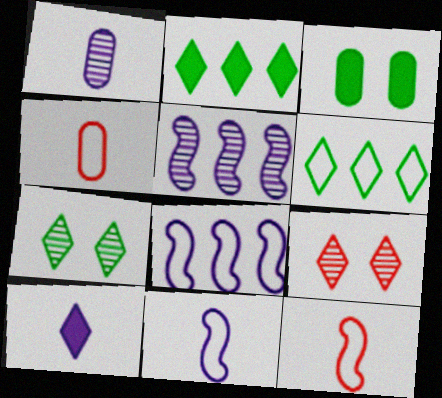[[1, 10, 11], 
[6, 9, 10]]